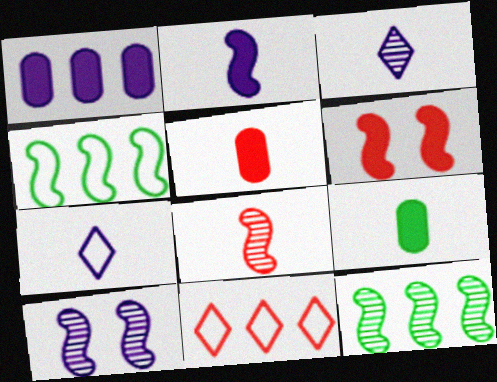[[1, 7, 10], 
[1, 11, 12], 
[7, 8, 9], 
[8, 10, 12], 
[9, 10, 11]]